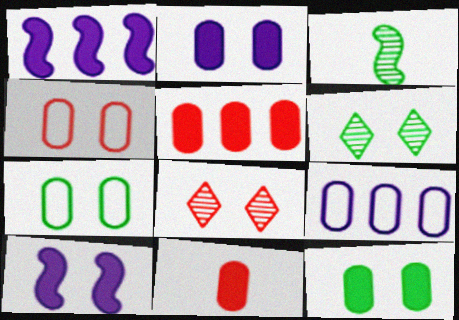[[4, 6, 10], 
[7, 8, 10]]